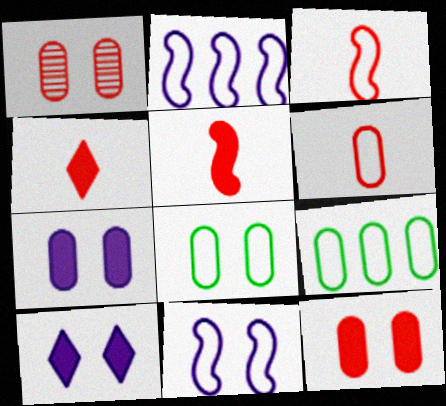[[1, 7, 8]]